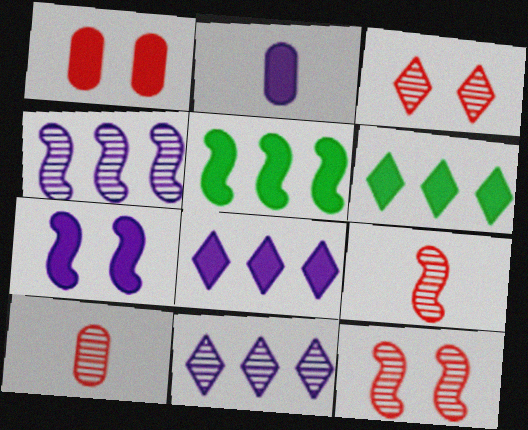[[2, 7, 8]]